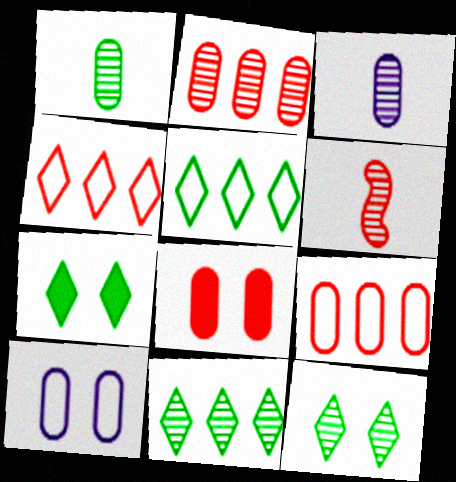[[4, 6, 8]]